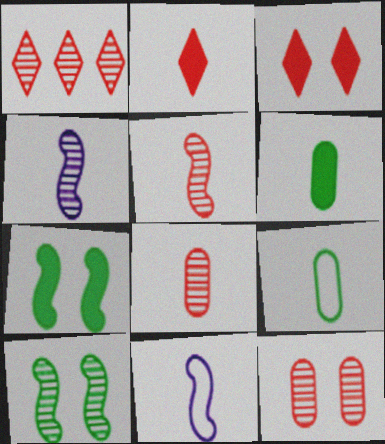[[1, 5, 12], 
[2, 4, 9]]